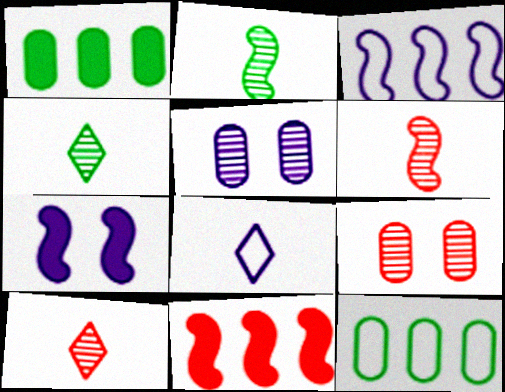[[7, 10, 12]]